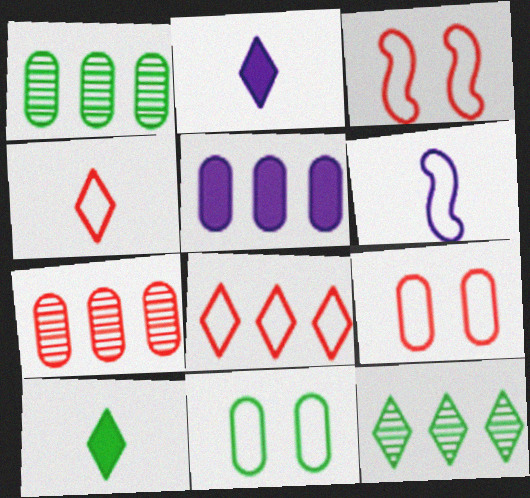[[1, 2, 3], 
[6, 8, 11]]